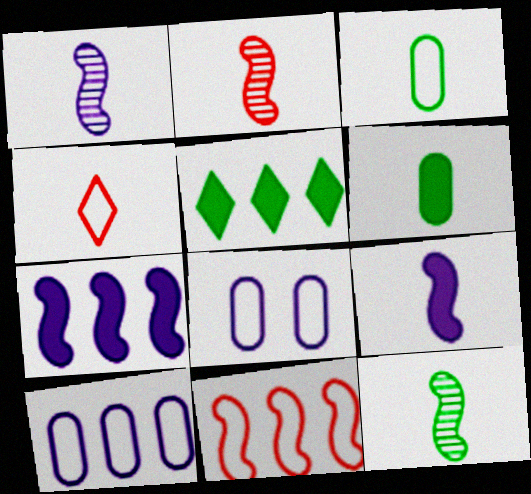[[1, 2, 12], 
[1, 4, 6], 
[2, 5, 8]]